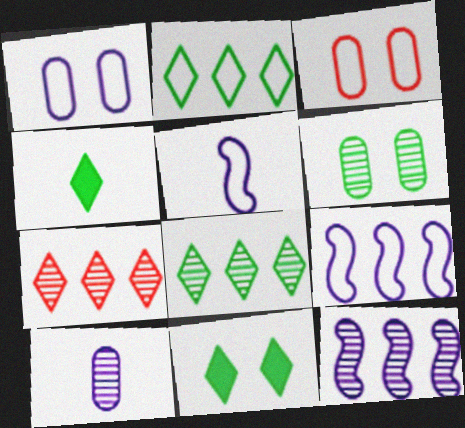[[2, 3, 5], 
[3, 4, 12]]